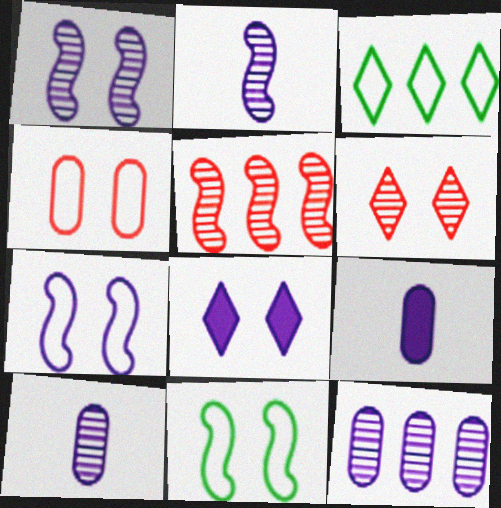[]